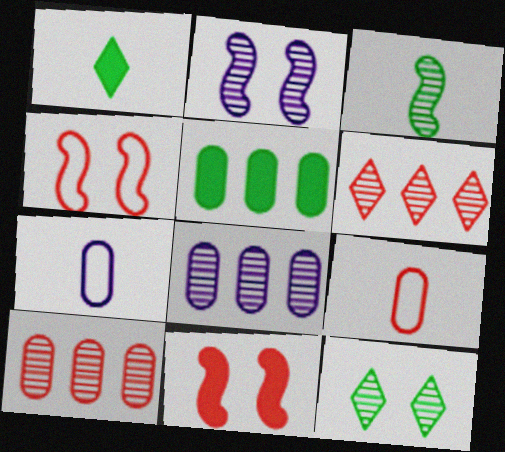[[1, 4, 8], 
[6, 9, 11]]